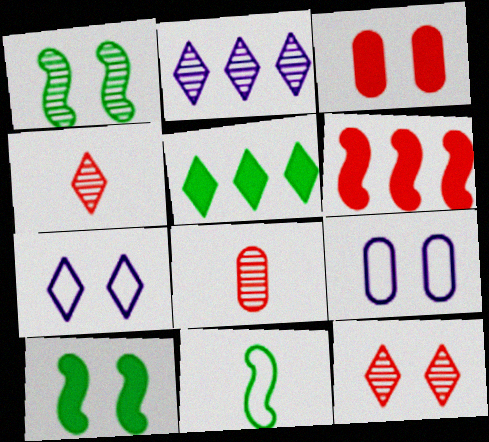[[1, 2, 8], 
[1, 3, 7], 
[2, 3, 11], 
[4, 5, 7], 
[9, 10, 12]]